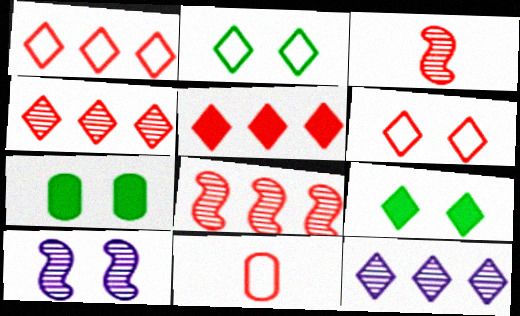[[1, 4, 5], 
[6, 7, 10]]